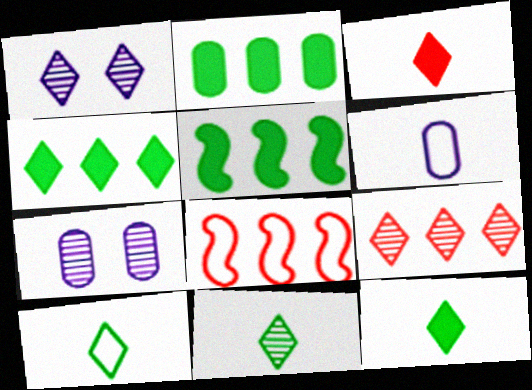[[1, 9, 11], 
[2, 4, 5], 
[7, 8, 12], 
[10, 11, 12]]